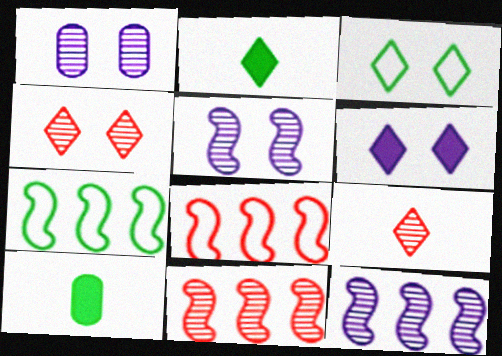[[1, 2, 8], 
[3, 4, 6]]